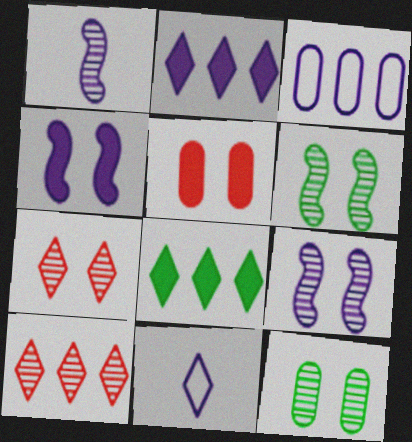[[1, 10, 12], 
[7, 8, 11], 
[7, 9, 12]]